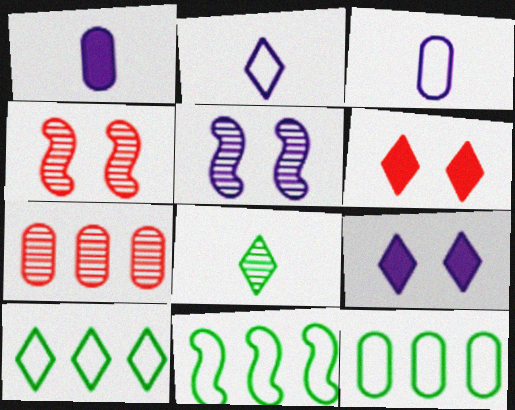[[1, 4, 10], 
[5, 7, 8], 
[10, 11, 12]]